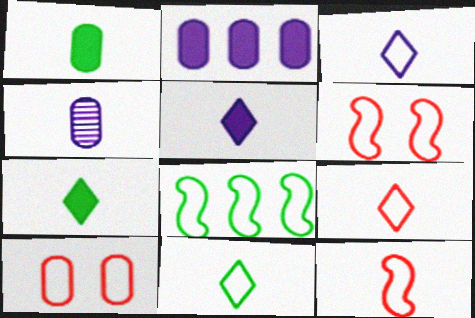[[3, 8, 10], 
[3, 9, 11], 
[4, 7, 12]]